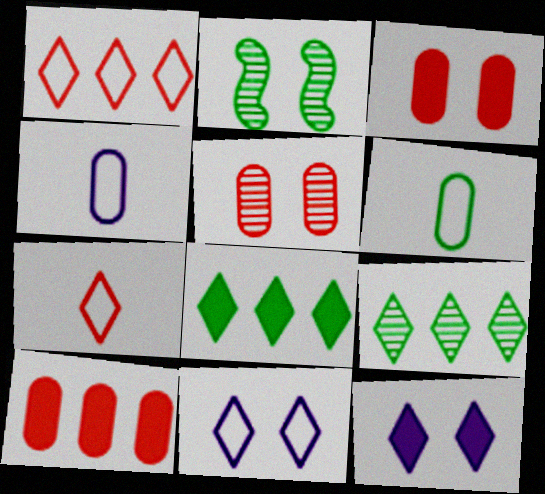[[2, 3, 11], 
[2, 6, 8], 
[7, 9, 12]]